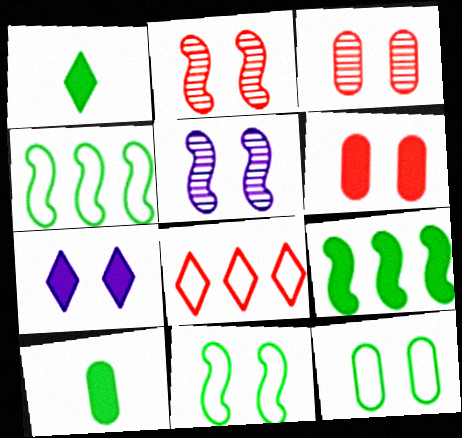[[2, 7, 12], 
[3, 7, 11], 
[5, 8, 10]]